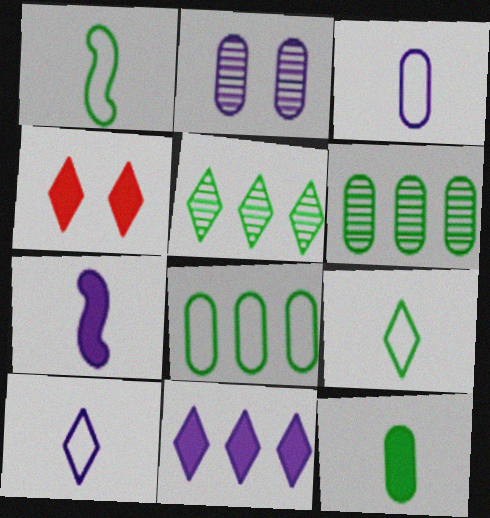[[4, 5, 10]]